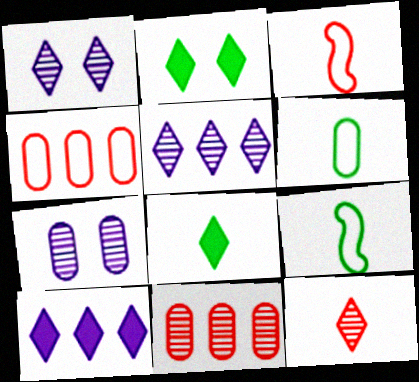[]